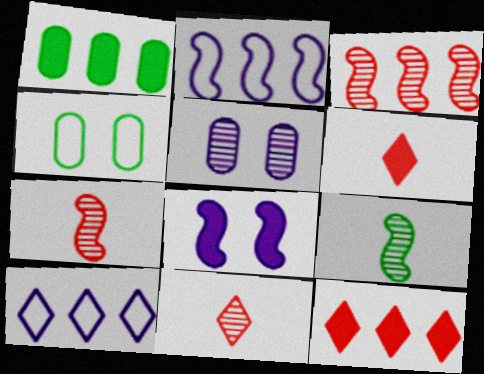[[1, 3, 10], 
[1, 6, 8]]